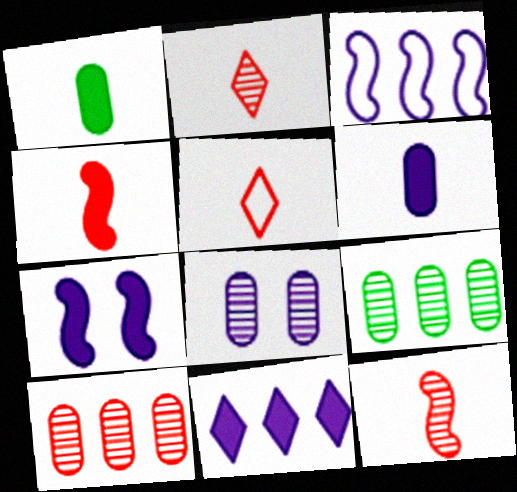[[5, 7, 9], 
[6, 7, 11]]